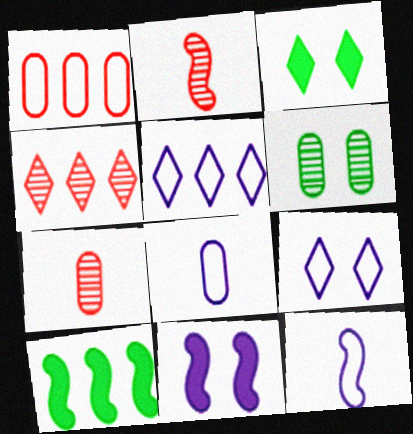[[7, 9, 10]]